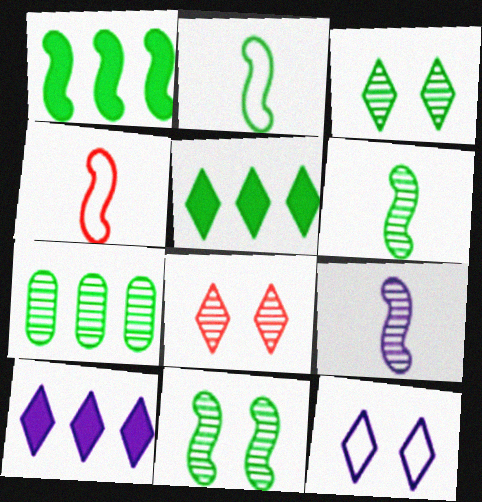[[1, 2, 11], 
[3, 6, 7], 
[7, 8, 9]]